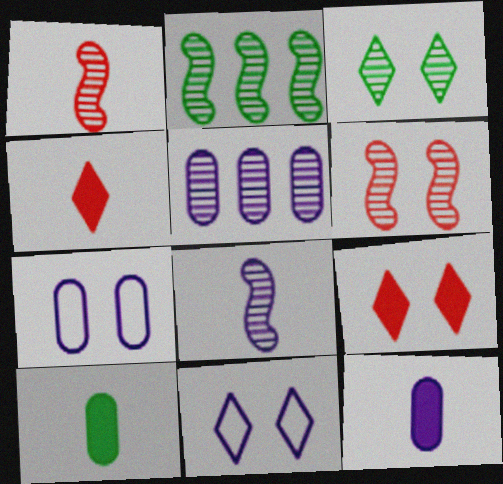[[1, 3, 5], 
[2, 4, 7], 
[2, 6, 8], 
[3, 9, 11], 
[5, 7, 12]]